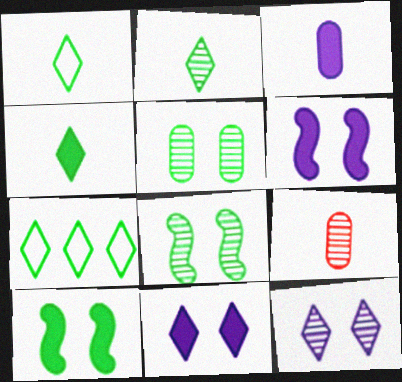[[1, 2, 4], 
[6, 7, 9]]